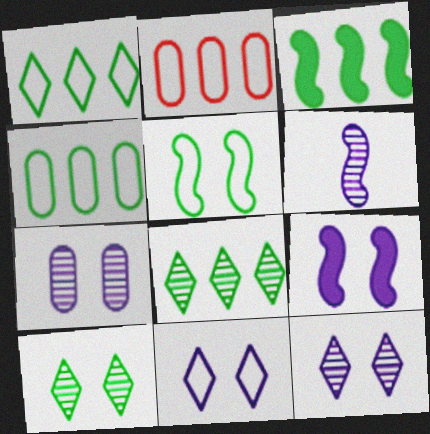[[3, 4, 8], 
[7, 9, 11]]